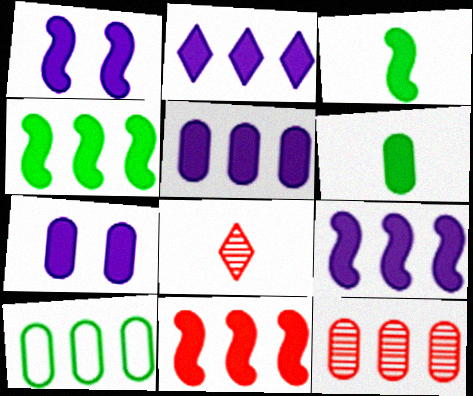[[1, 3, 11], 
[1, 8, 10], 
[2, 5, 9], 
[4, 9, 11], 
[5, 10, 12]]